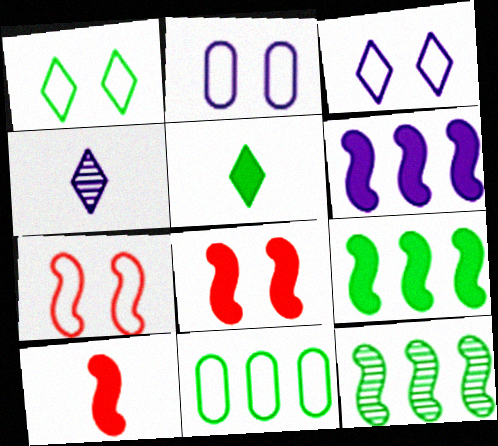[[1, 2, 7], 
[2, 4, 6], 
[4, 8, 11]]